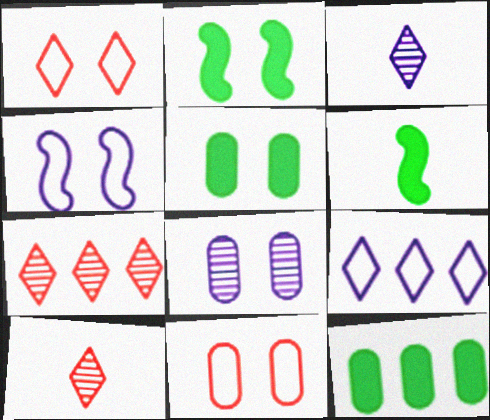[[1, 2, 8], 
[4, 10, 12], 
[5, 8, 11]]